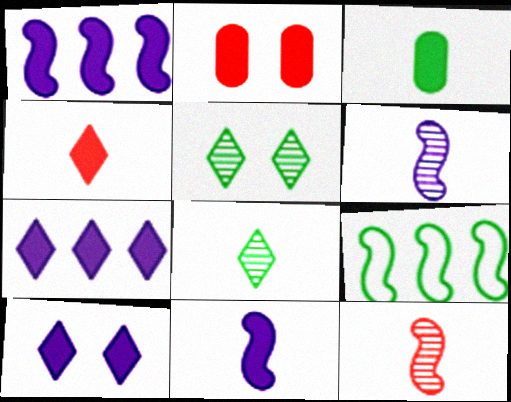[[3, 4, 11], 
[3, 5, 9]]